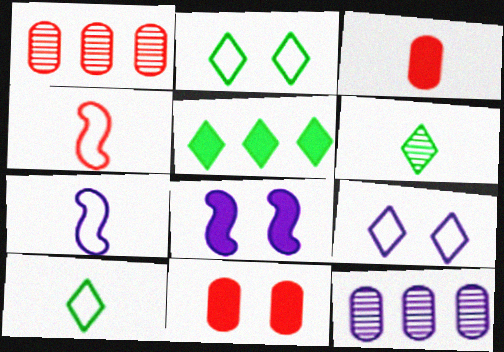[[1, 8, 10], 
[2, 5, 6], 
[3, 5, 8], 
[3, 6, 7]]